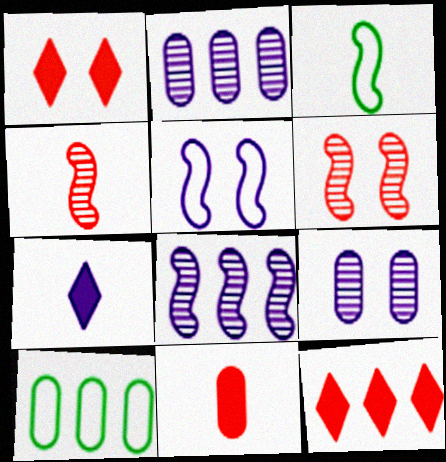[[1, 2, 3], 
[2, 5, 7], 
[3, 9, 12], 
[6, 7, 10], 
[8, 10, 12], 
[9, 10, 11]]